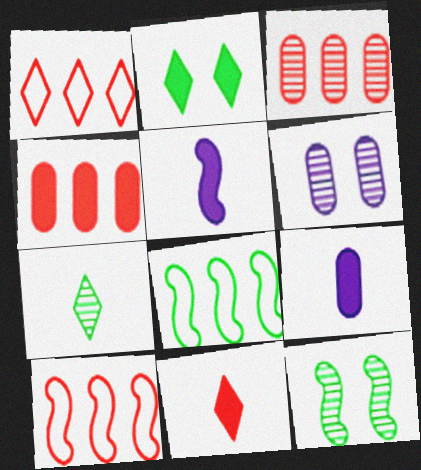[[1, 9, 12], 
[2, 4, 5], 
[5, 10, 12], 
[6, 8, 11]]